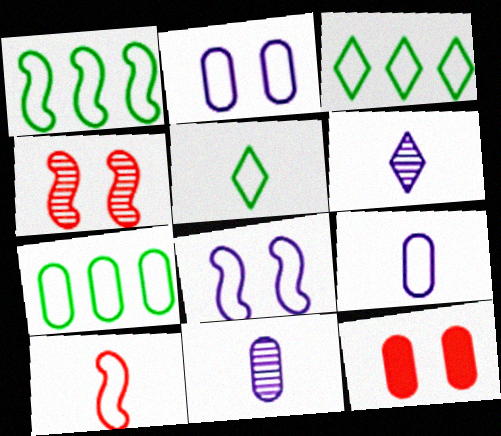[[1, 3, 7], 
[1, 6, 12], 
[1, 8, 10], 
[2, 3, 10], 
[5, 9, 10], 
[7, 11, 12]]